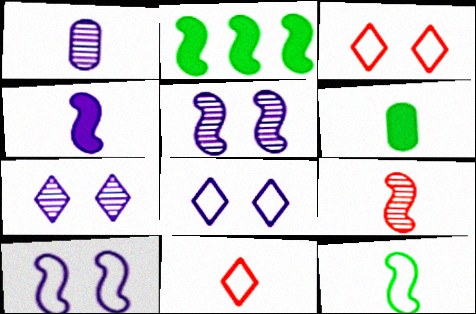[[1, 2, 3], 
[2, 9, 10], 
[4, 9, 12]]